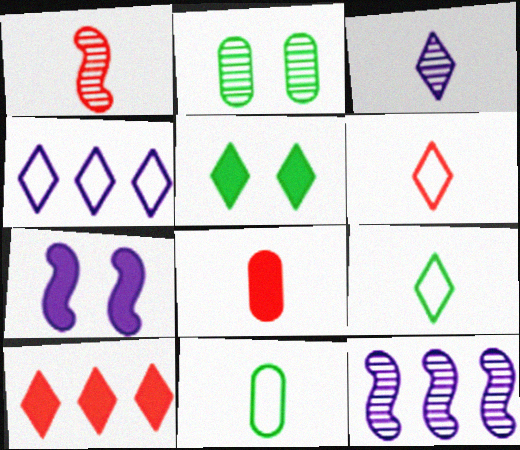[[1, 6, 8]]